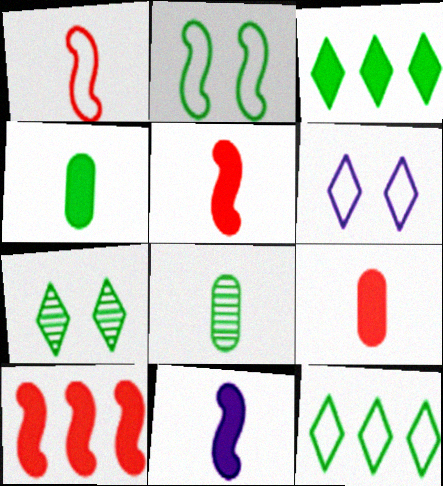[[2, 3, 8], 
[6, 8, 10]]